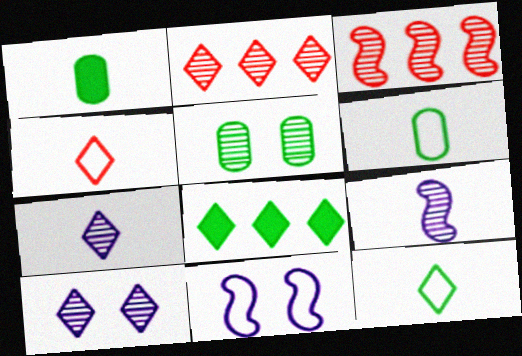[[1, 2, 11], 
[1, 4, 9], 
[2, 5, 9], 
[3, 5, 7], 
[4, 8, 10]]